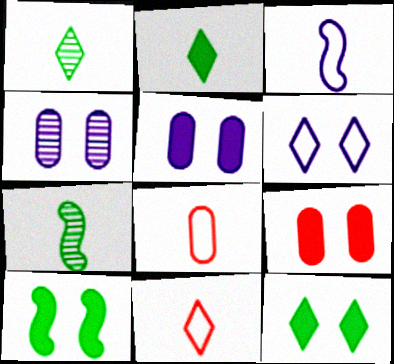[]